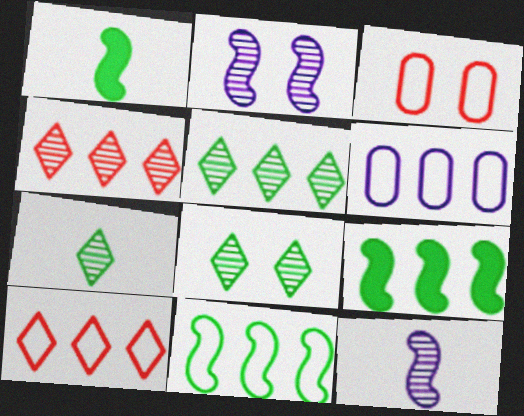[[4, 6, 9], 
[5, 7, 8], 
[6, 10, 11]]